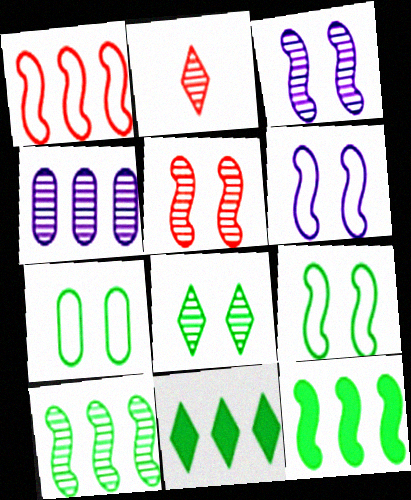[[1, 4, 11]]